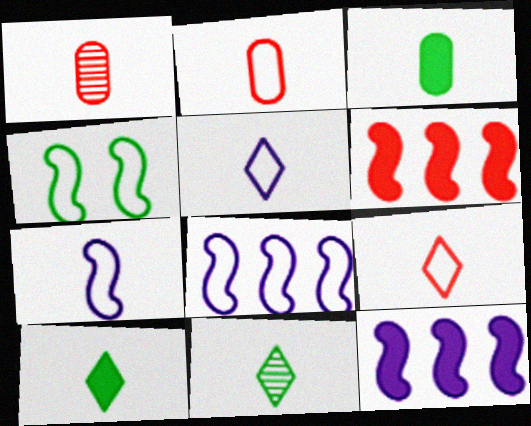[[1, 7, 10]]